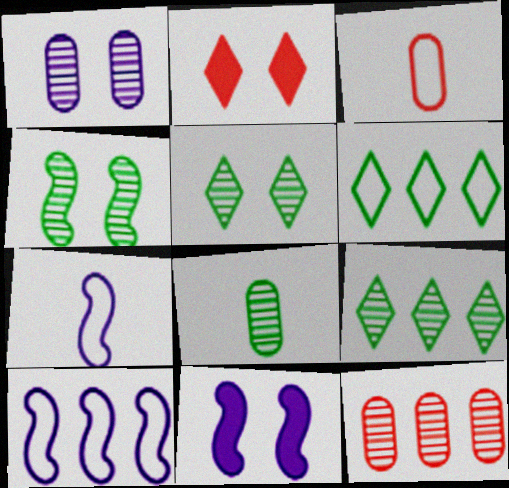[[1, 8, 12], 
[2, 8, 10], 
[3, 9, 11], 
[4, 8, 9]]